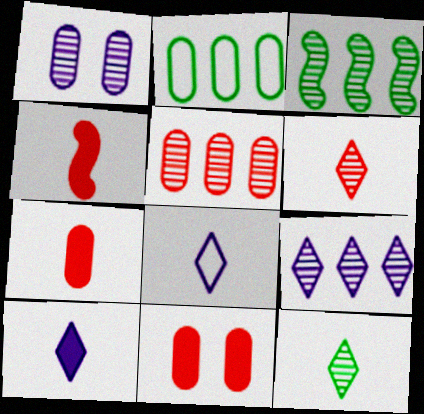[[1, 2, 7], 
[1, 3, 6], 
[3, 5, 9], 
[3, 8, 11]]